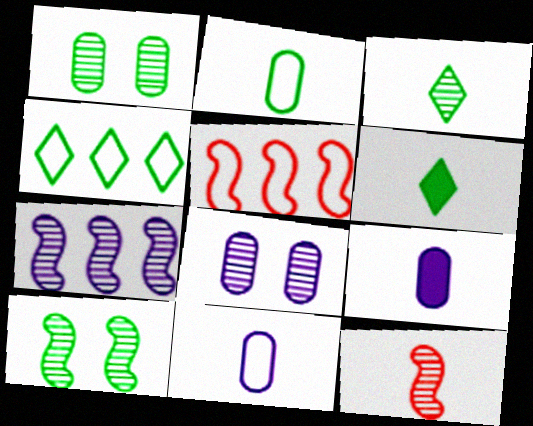[[5, 6, 8], 
[6, 11, 12], 
[7, 10, 12]]